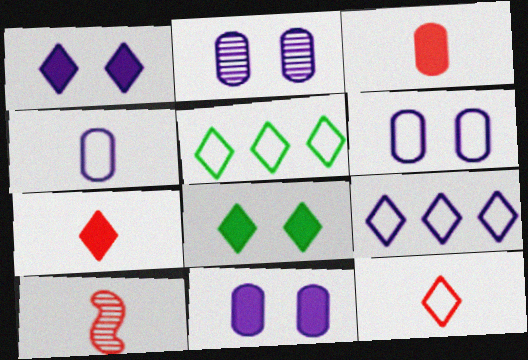[[2, 6, 11], 
[3, 10, 12], 
[5, 10, 11]]